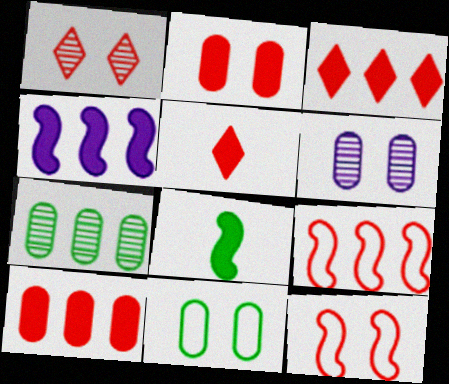[[1, 2, 12], 
[2, 6, 11]]